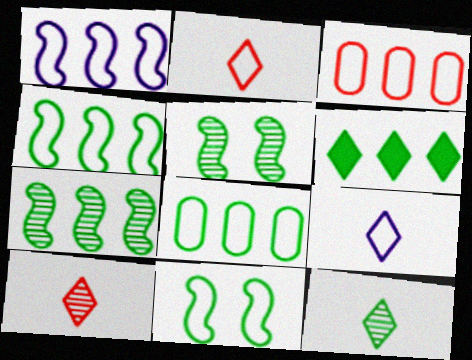[[3, 9, 11], 
[6, 7, 8]]